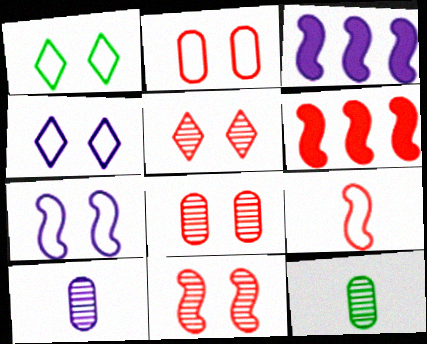[[1, 2, 7], 
[1, 6, 10], 
[3, 4, 10], 
[4, 6, 12], 
[5, 8, 11], 
[6, 9, 11]]